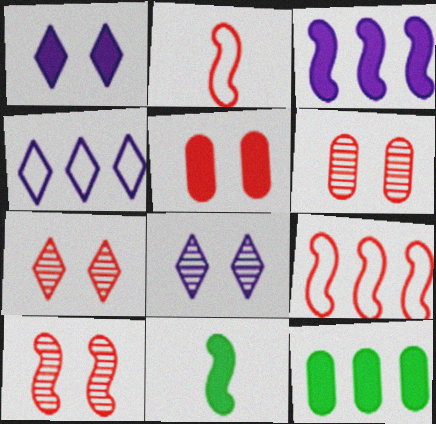[[2, 8, 12], 
[4, 6, 11], 
[6, 7, 10]]